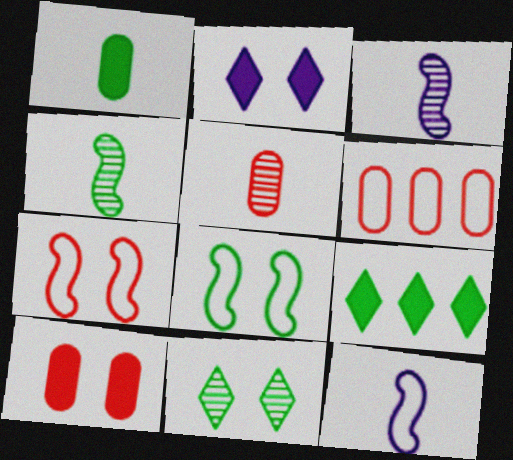[[2, 4, 6], 
[5, 6, 10]]